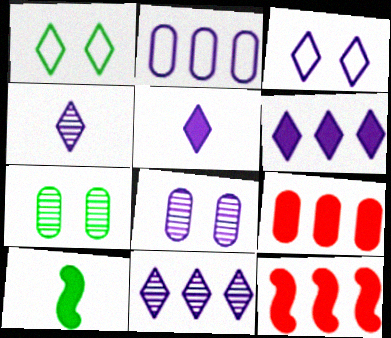[[3, 4, 6], 
[3, 5, 11]]